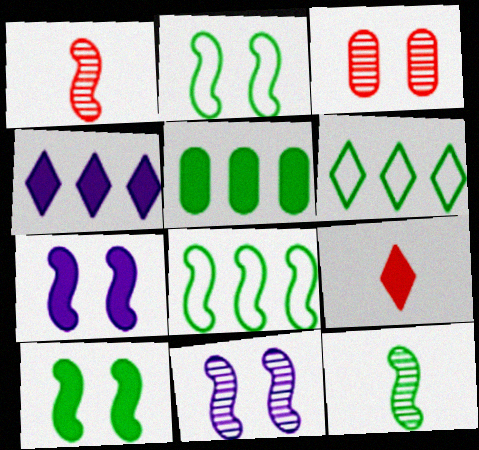[[1, 7, 8], 
[5, 7, 9], 
[8, 10, 12]]